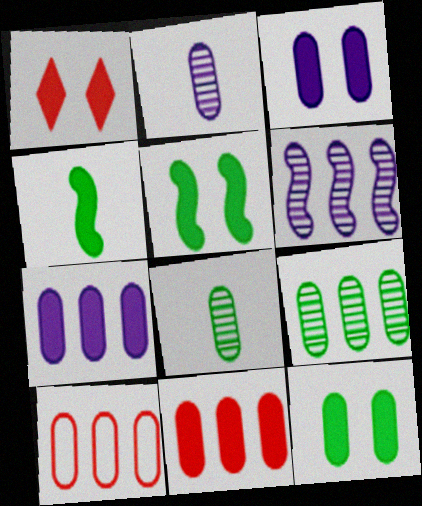[[1, 3, 5], 
[1, 4, 7], 
[2, 10, 12], 
[3, 8, 10], 
[7, 9, 10]]